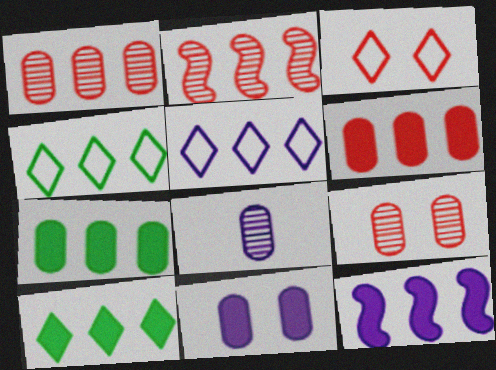[[1, 4, 12], 
[2, 5, 7], 
[6, 10, 12]]